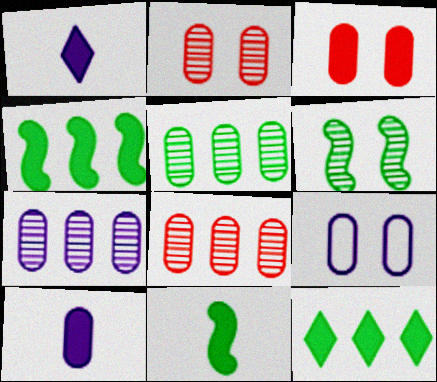[[1, 3, 4], 
[5, 7, 8], 
[7, 9, 10]]